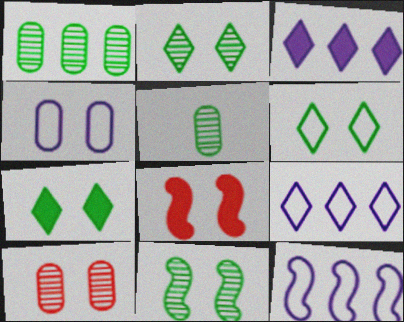[[2, 4, 8], 
[2, 6, 7], 
[5, 8, 9]]